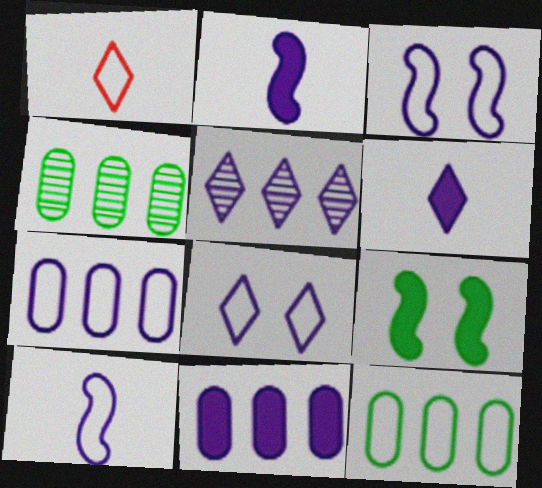[[1, 3, 12], 
[5, 6, 8], 
[7, 8, 10]]